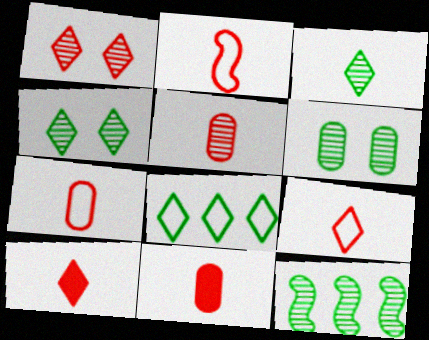[[2, 5, 10], 
[2, 7, 9], 
[3, 6, 12], 
[5, 7, 11]]